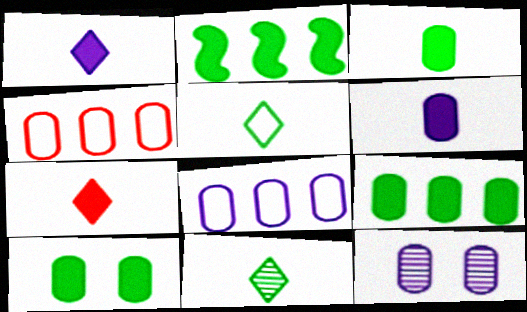[[3, 4, 12], 
[3, 9, 10], 
[6, 8, 12]]